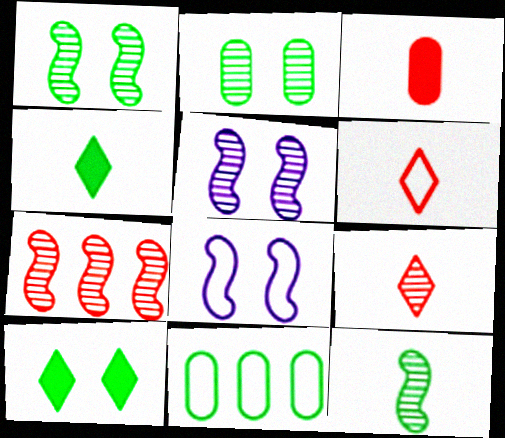[[1, 4, 11], 
[5, 7, 12], 
[6, 8, 11], 
[10, 11, 12]]